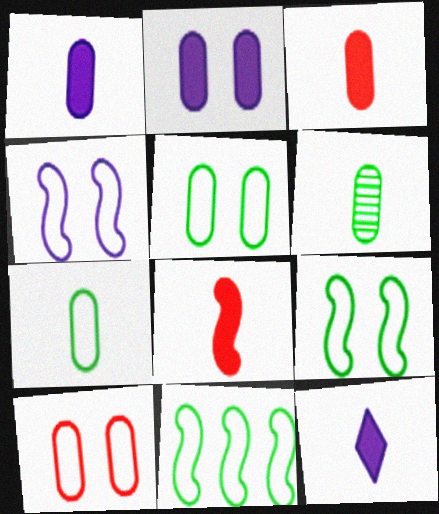[]